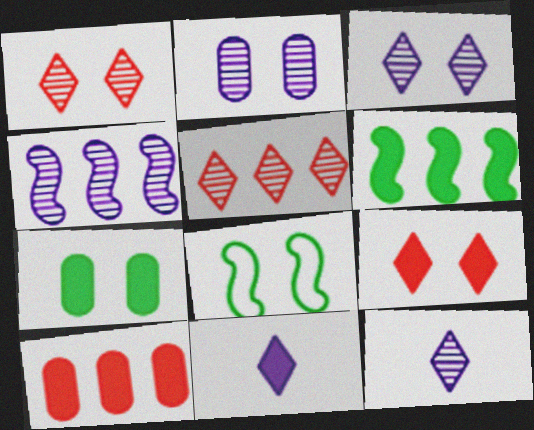[[2, 4, 12], 
[2, 8, 9], 
[8, 10, 12]]